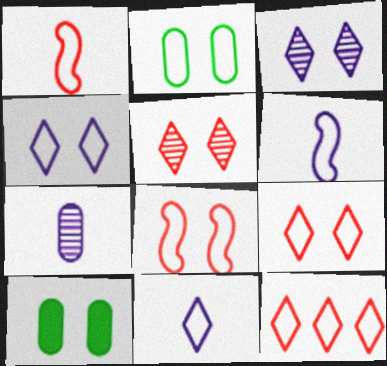[[2, 4, 8], 
[2, 6, 12], 
[3, 8, 10]]